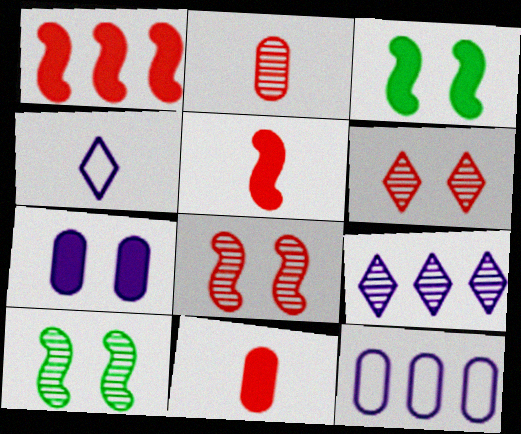[[2, 9, 10]]